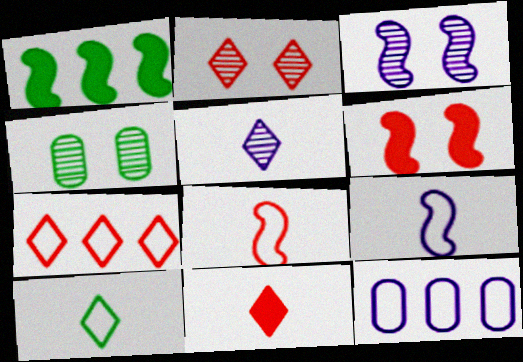[[1, 3, 8], 
[1, 4, 10], 
[2, 3, 4], 
[2, 7, 11], 
[5, 10, 11]]